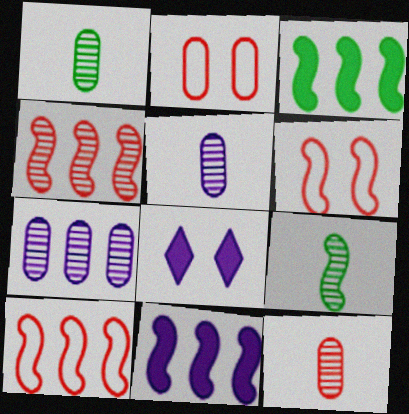[[1, 5, 12], 
[1, 8, 10], 
[6, 9, 11]]